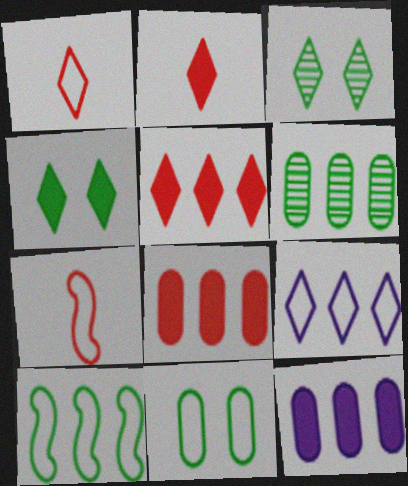[[2, 3, 9], 
[3, 7, 12], 
[7, 9, 11]]